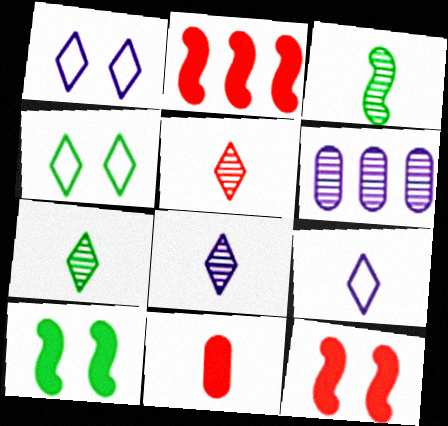[[3, 9, 11], 
[5, 7, 8]]